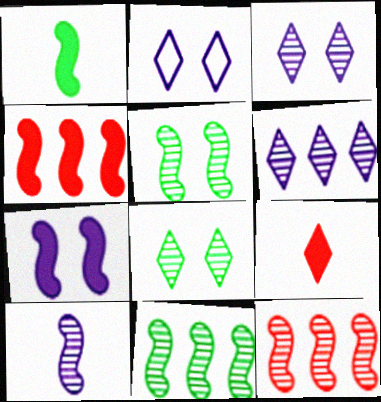[[1, 4, 7], 
[5, 10, 12]]